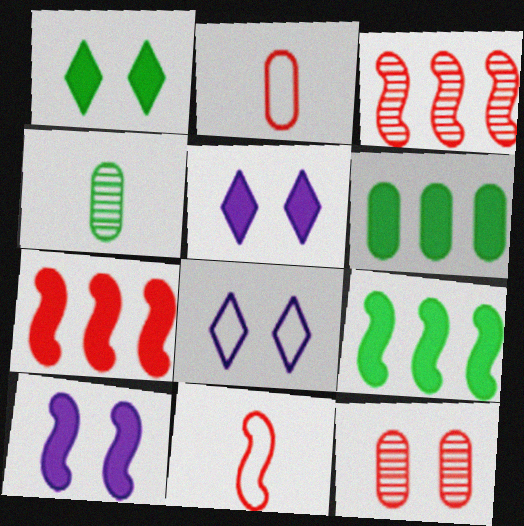[[4, 7, 8]]